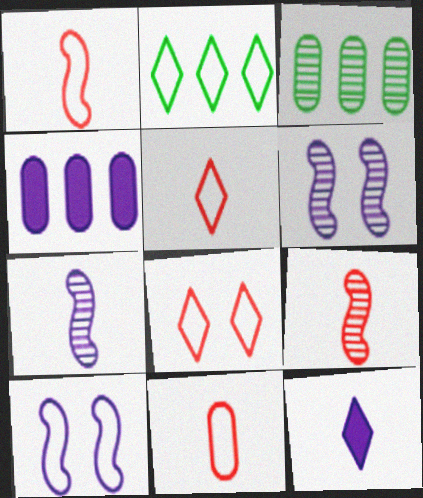[[1, 5, 11], 
[2, 10, 11]]